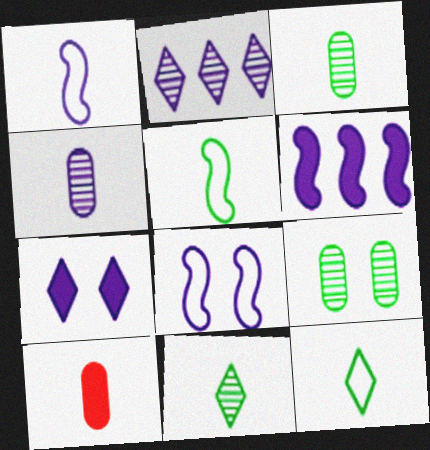[[1, 10, 11]]